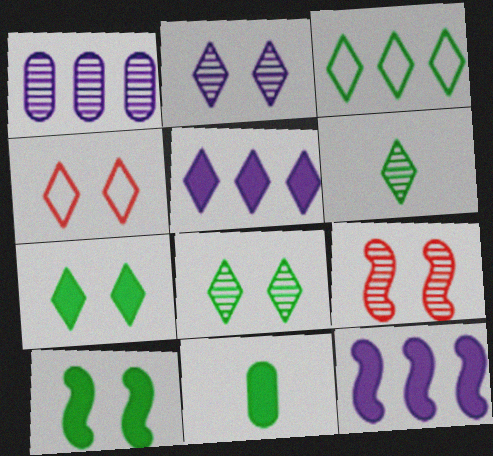[[1, 6, 9], 
[2, 4, 7], 
[3, 6, 7], 
[4, 5, 6]]